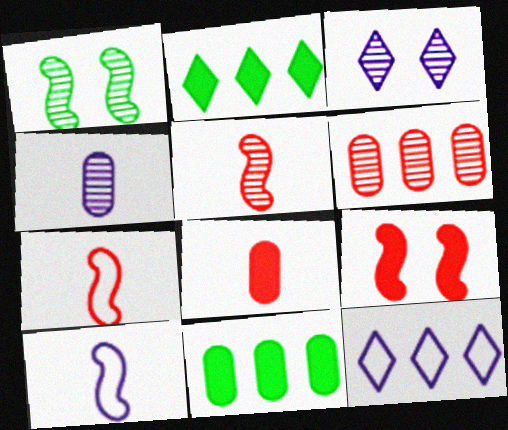[[1, 8, 12], 
[3, 7, 11]]